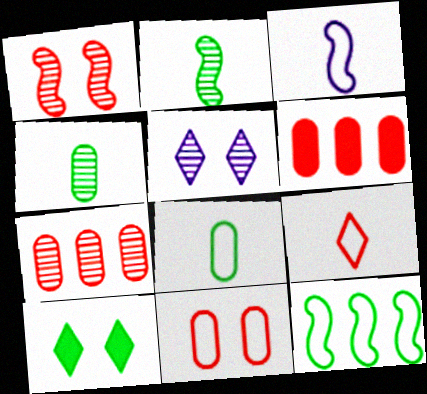[[1, 6, 9], 
[2, 5, 7], 
[3, 7, 10], 
[3, 8, 9], 
[4, 10, 12]]